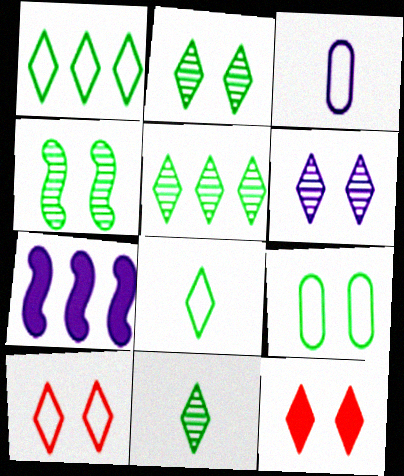[[2, 5, 11], 
[3, 6, 7]]